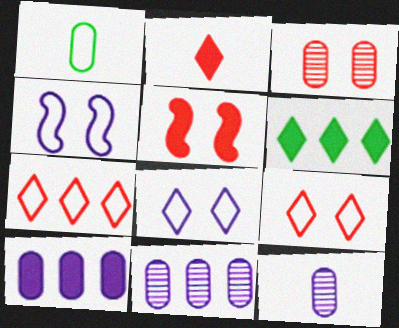[[1, 3, 10], 
[1, 4, 7], 
[3, 5, 9]]